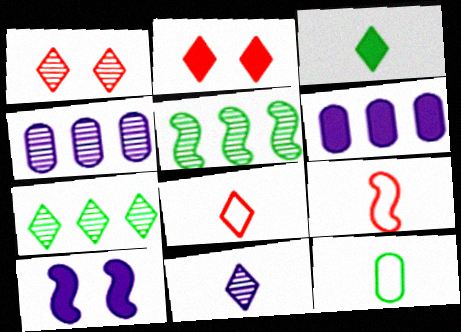[[1, 7, 11], 
[3, 8, 11], 
[5, 9, 10]]